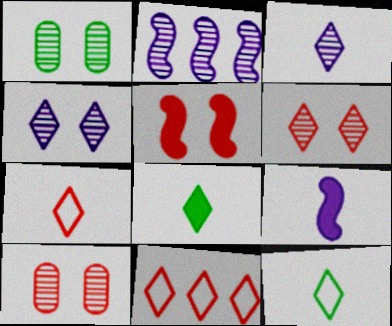[[1, 9, 11], 
[3, 7, 8], 
[4, 8, 11]]